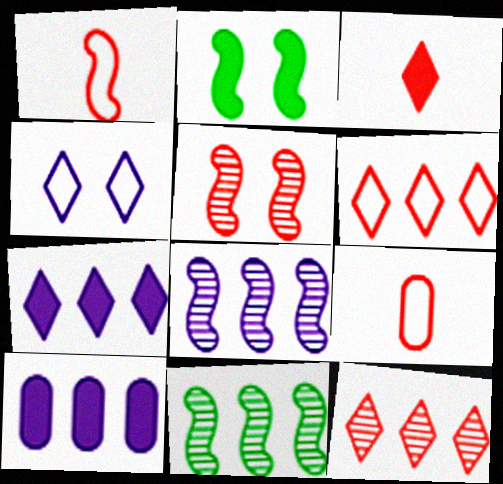[[1, 2, 8], 
[2, 3, 10], 
[6, 10, 11]]